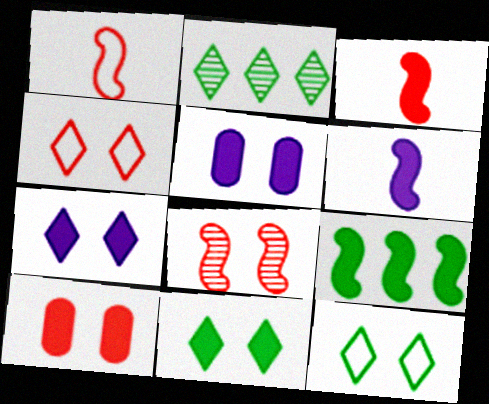[[1, 2, 5], 
[4, 8, 10], 
[5, 8, 12]]